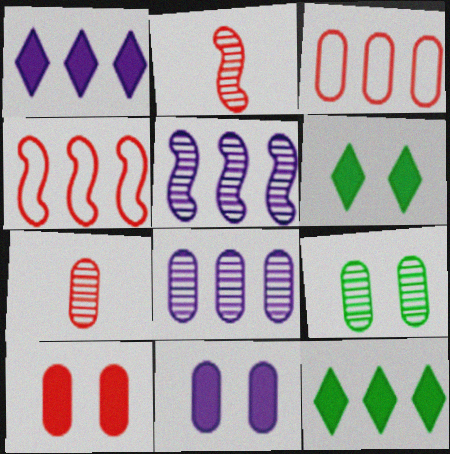[[3, 5, 12], 
[3, 7, 10], 
[4, 8, 12], 
[7, 8, 9]]